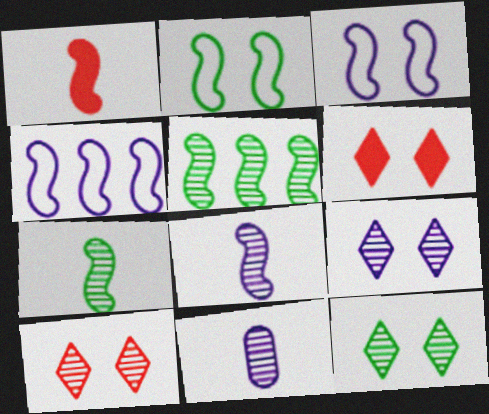[[1, 3, 5], 
[5, 10, 11], 
[9, 10, 12]]